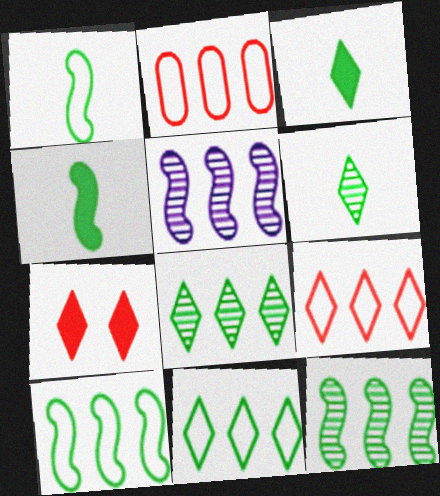[]